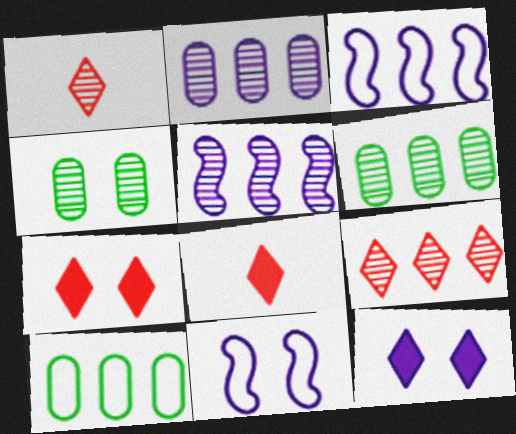[[1, 4, 5], 
[3, 4, 8], 
[4, 7, 11], 
[5, 6, 9], 
[6, 8, 11]]